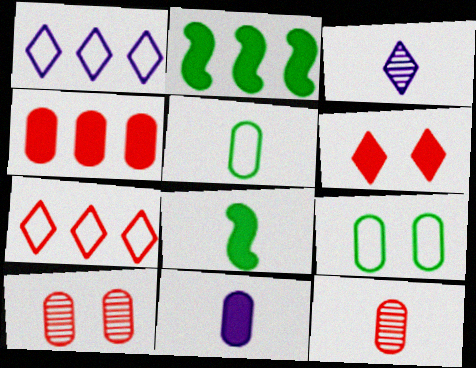[[1, 8, 10], 
[2, 6, 11], 
[5, 11, 12]]